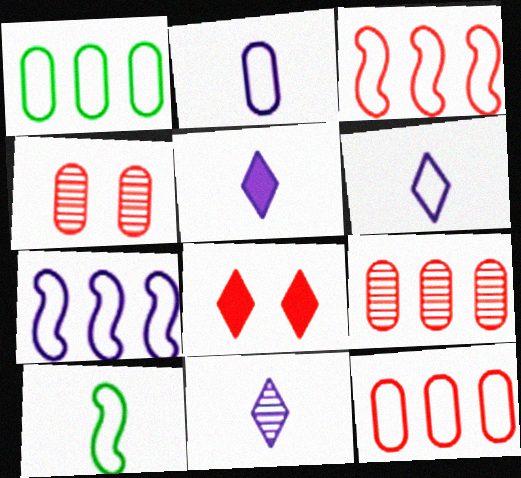[[5, 6, 11]]